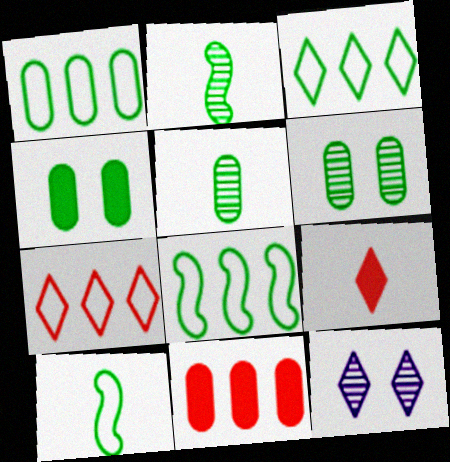[[1, 3, 8], 
[1, 4, 5], 
[2, 3, 4], 
[3, 9, 12], 
[10, 11, 12]]